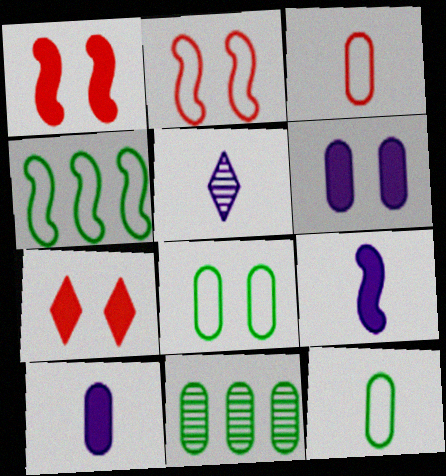[[3, 6, 11]]